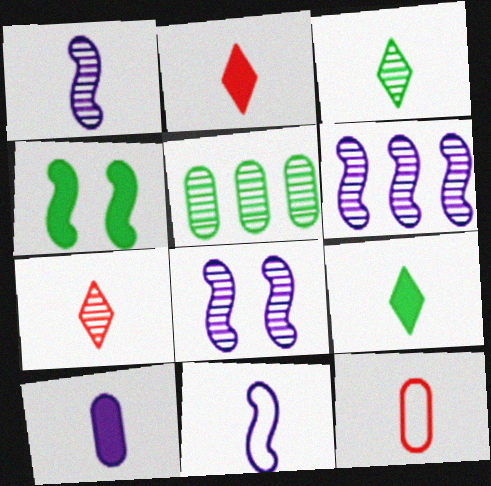[[1, 6, 8], 
[1, 9, 12], 
[5, 7, 8]]